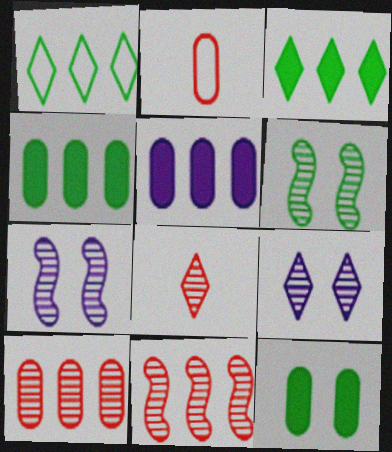[[1, 5, 11], 
[2, 3, 7]]